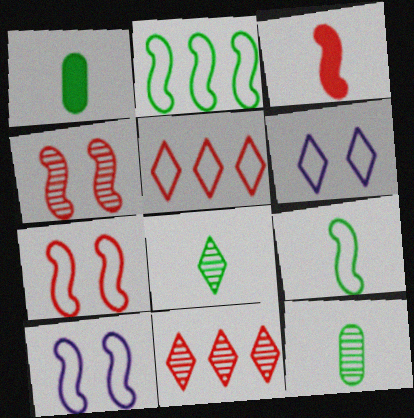[[1, 8, 9], 
[1, 10, 11]]